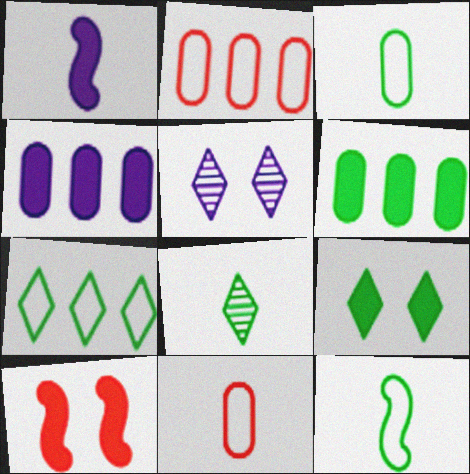[[1, 8, 11], 
[7, 8, 9]]